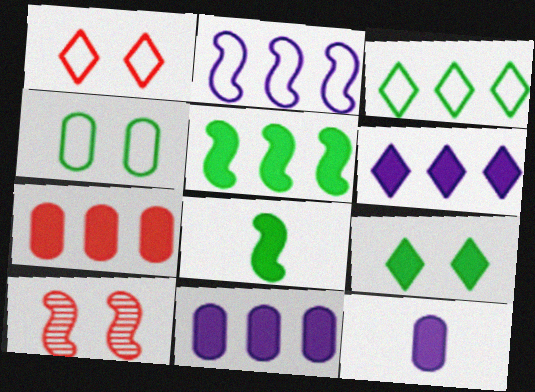[[2, 8, 10], 
[3, 10, 12], 
[5, 6, 7]]